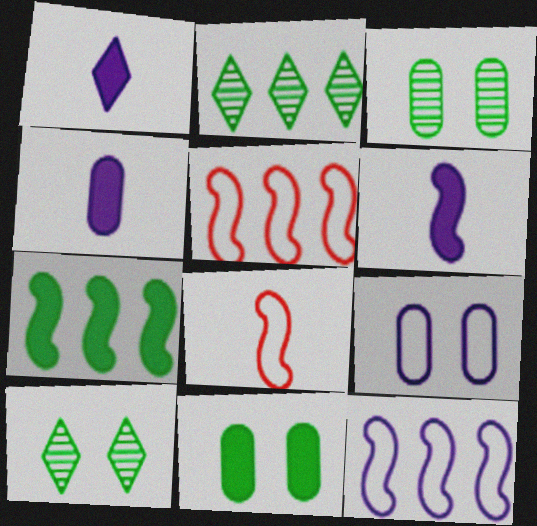[[1, 3, 5], 
[1, 4, 6], 
[4, 5, 10]]